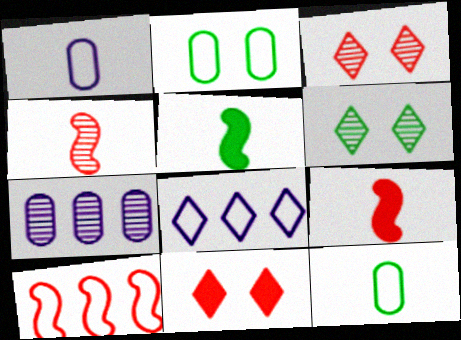[[4, 6, 7]]